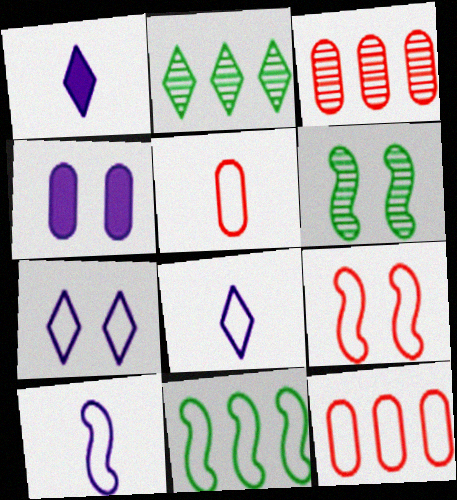[[1, 6, 12], 
[5, 7, 11], 
[9, 10, 11]]